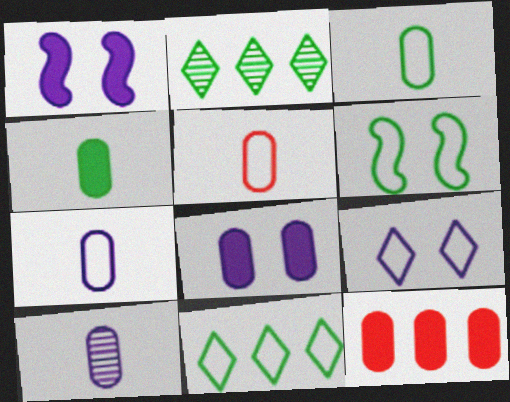[[1, 2, 5], 
[2, 4, 6], 
[3, 5, 7], 
[3, 6, 11], 
[4, 5, 10], 
[4, 8, 12]]